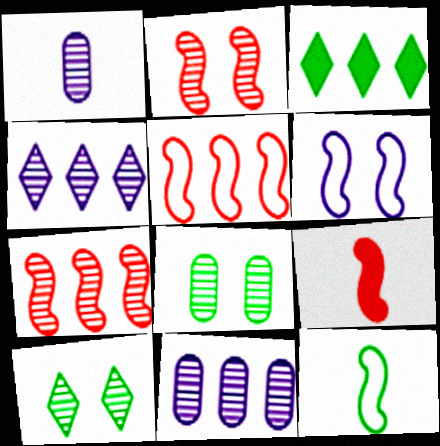[[1, 7, 10], 
[2, 5, 9], 
[3, 5, 11], 
[3, 8, 12], 
[5, 6, 12]]